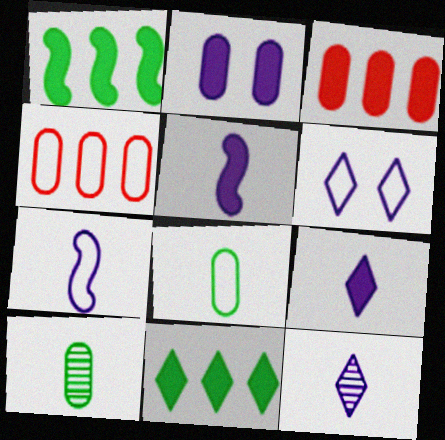[[2, 4, 10]]